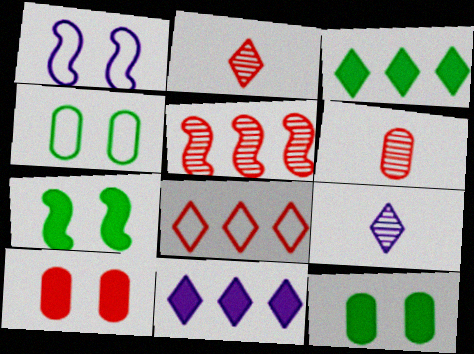[[1, 3, 6]]